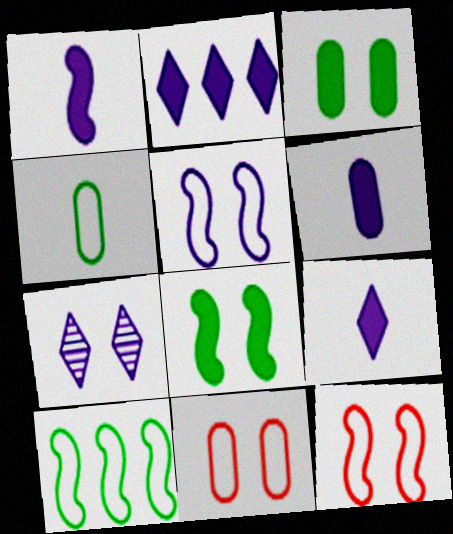[[1, 6, 9], 
[3, 7, 12], 
[7, 8, 11]]